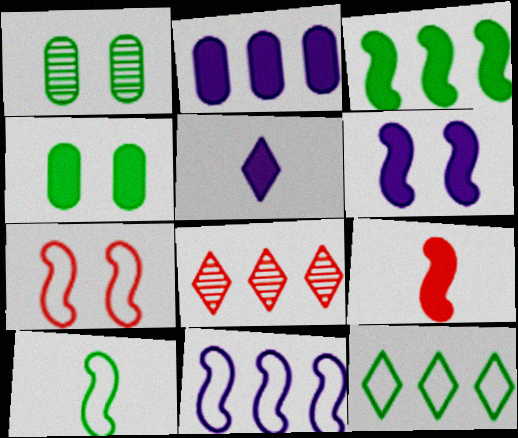[[2, 5, 6], 
[3, 6, 9], 
[7, 10, 11]]